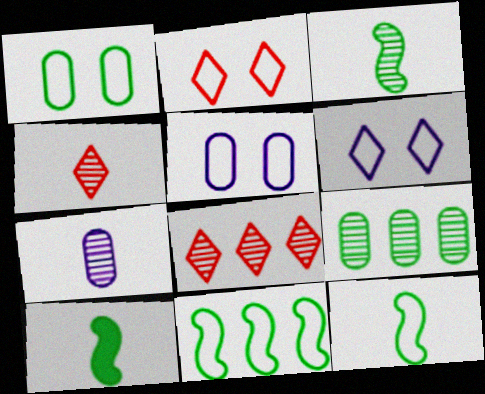[[3, 4, 7], 
[3, 10, 12], 
[5, 8, 10]]